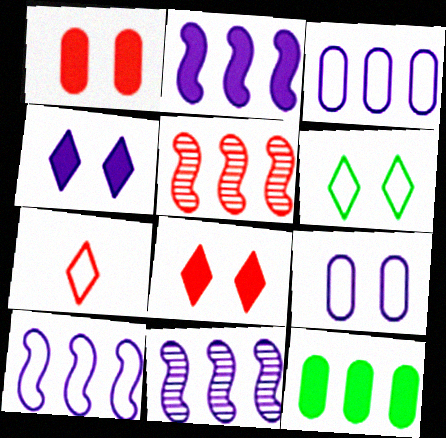[[1, 5, 7], 
[2, 10, 11]]